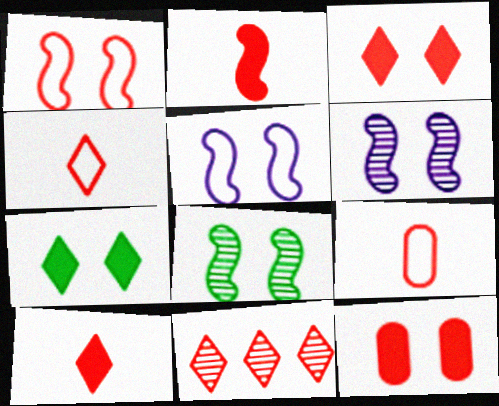[[3, 4, 11]]